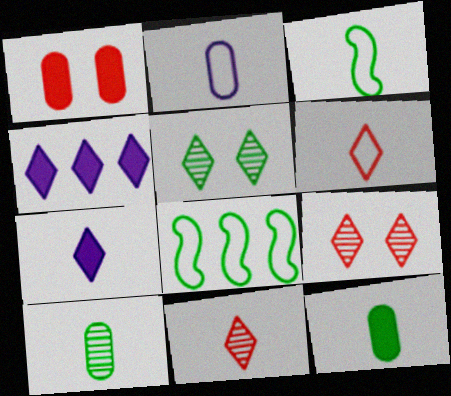[[2, 3, 6], 
[4, 5, 6], 
[5, 8, 12]]